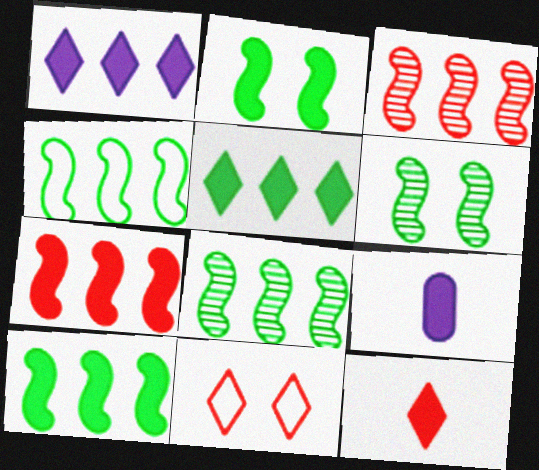[[4, 8, 10], 
[8, 9, 11]]